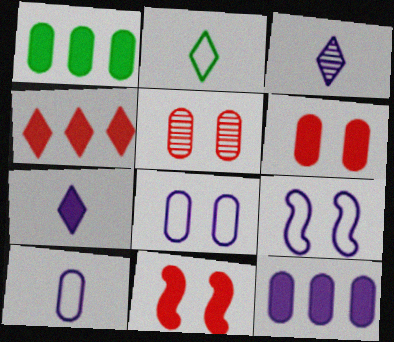[[1, 5, 10], 
[1, 7, 11], 
[3, 9, 12]]